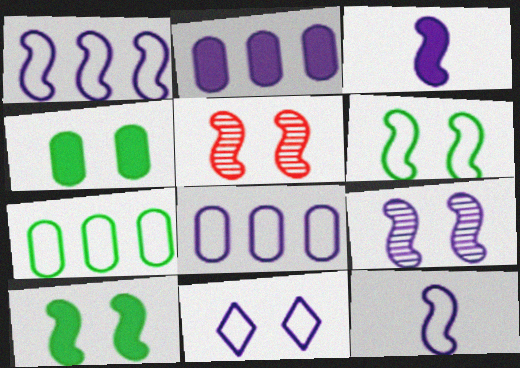[[1, 3, 9], 
[4, 5, 11], 
[8, 11, 12]]